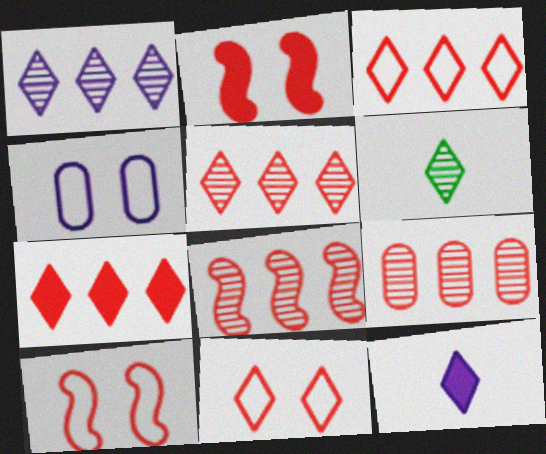[[3, 5, 7], 
[5, 8, 9]]